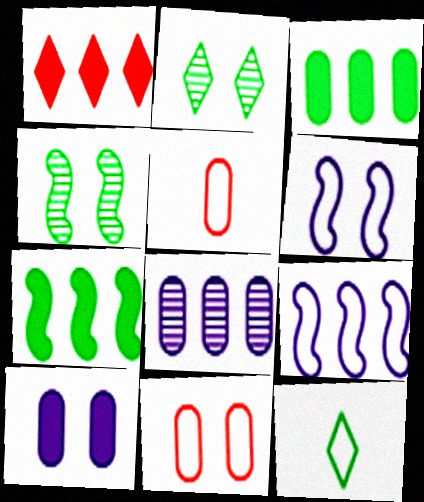[[3, 4, 12], 
[9, 11, 12]]